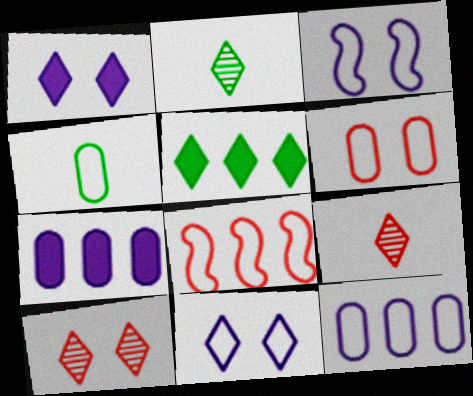[[4, 6, 12], 
[4, 8, 11], 
[5, 9, 11]]